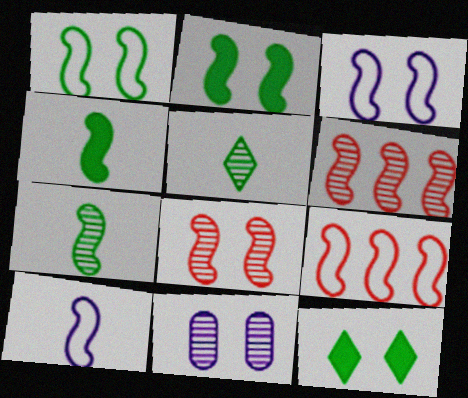[[1, 9, 10], 
[2, 3, 8], 
[2, 6, 10], 
[3, 4, 6], 
[5, 6, 11]]